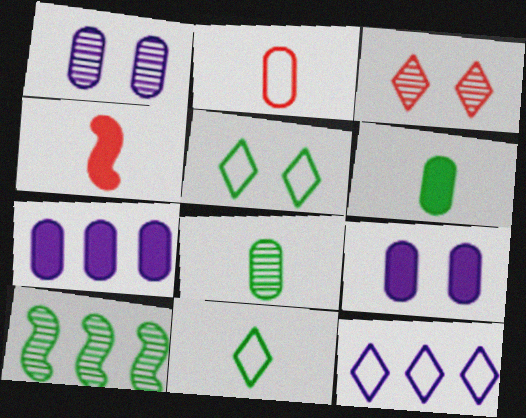[[5, 6, 10]]